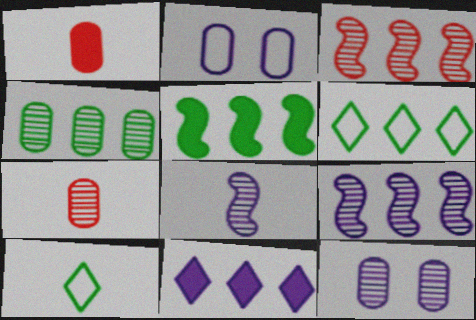[[1, 2, 4], 
[1, 8, 10], 
[2, 8, 11], 
[4, 5, 6], 
[4, 7, 12]]